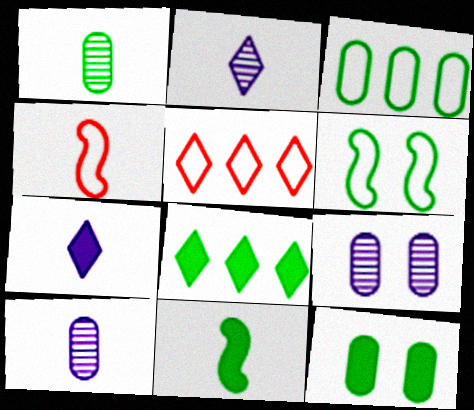[[1, 3, 12], 
[1, 4, 7], 
[1, 6, 8], 
[4, 8, 9], 
[5, 9, 11], 
[8, 11, 12]]